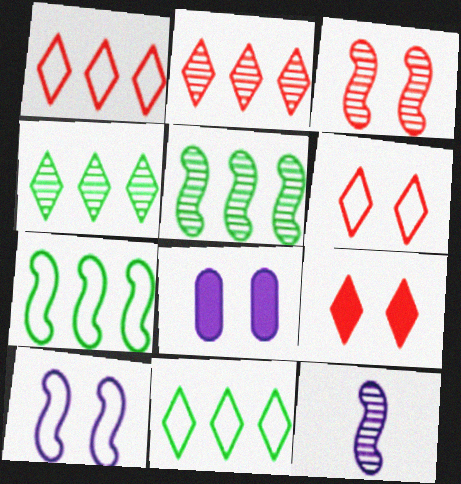[[3, 5, 12]]